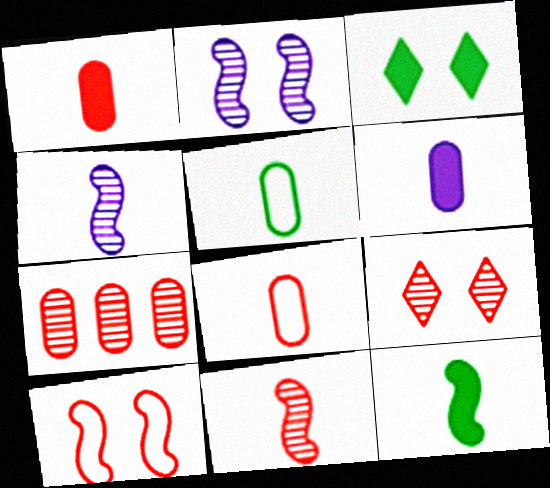[[7, 9, 11]]